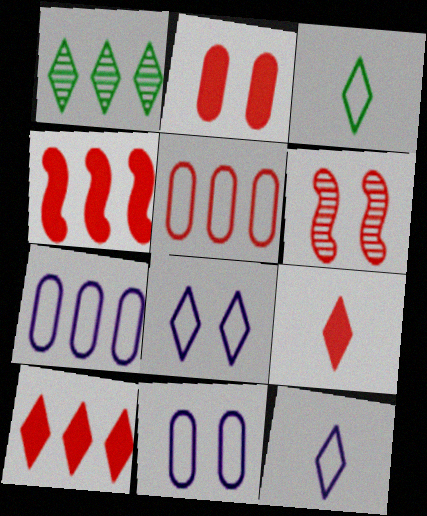[[1, 4, 7], 
[1, 8, 9], 
[2, 4, 9], 
[5, 6, 9]]